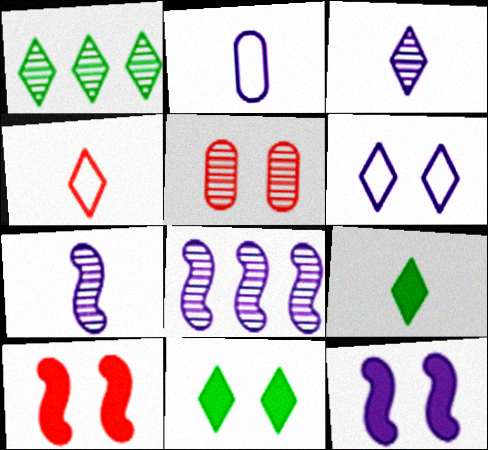[[1, 2, 10], 
[1, 5, 7], 
[3, 4, 9]]